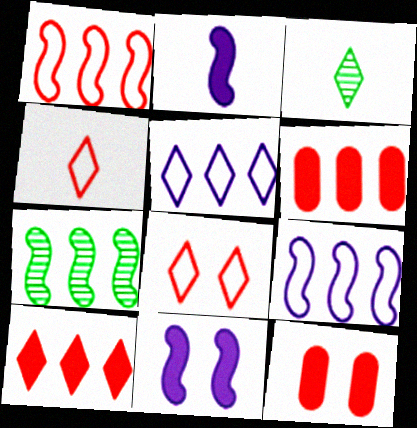[[3, 9, 12], 
[5, 6, 7]]